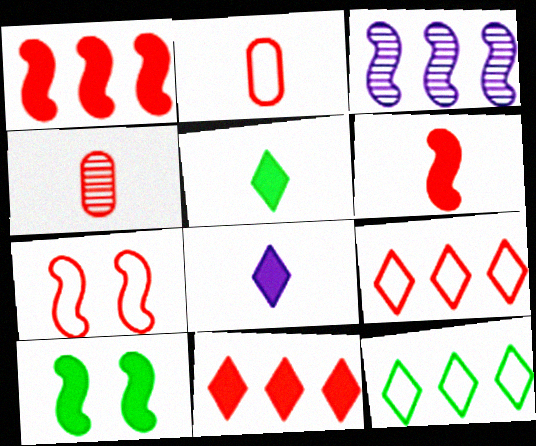[[2, 7, 9], 
[4, 7, 11]]